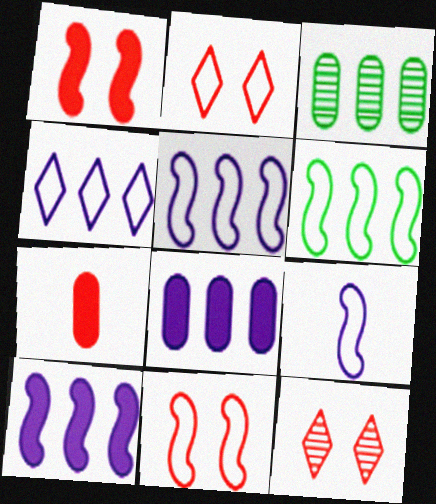[[6, 9, 11]]